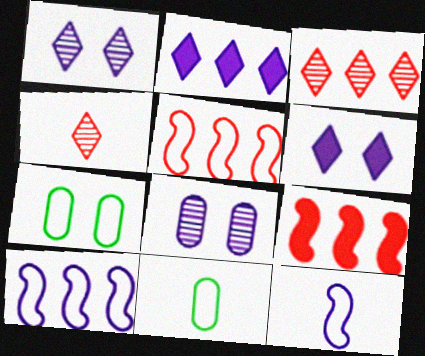[[1, 9, 11], 
[2, 8, 12]]